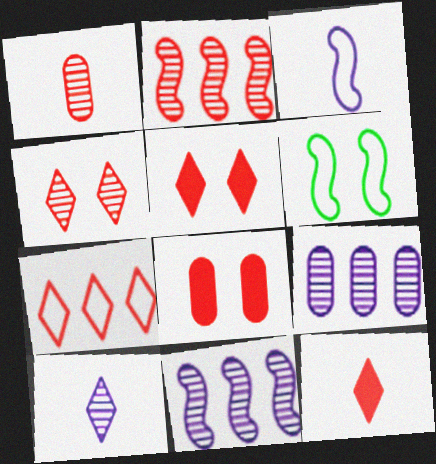[[1, 2, 4], 
[4, 7, 12], 
[6, 9, 12]]